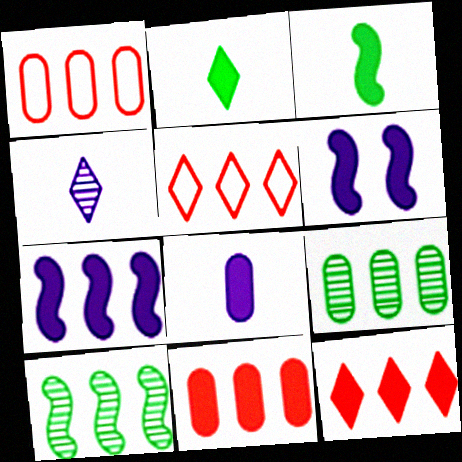[[2, 6, 11], 
[5, 7, 9]]